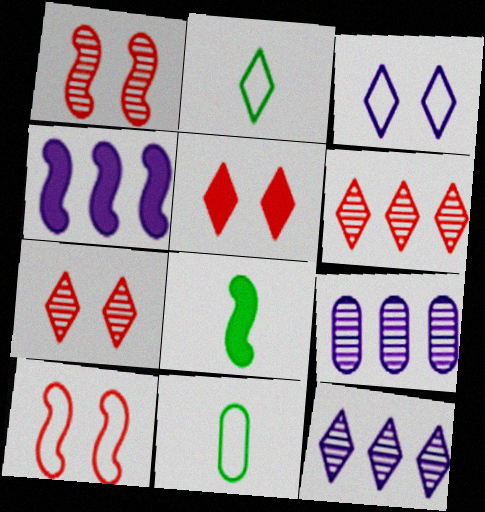[[2, 5, 12], 
[4, 7, 11]]